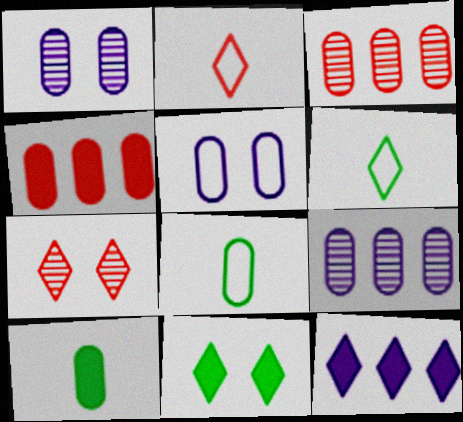[[1, 4, 8], 
[3, 5, 10], 
[6, 7, 12]]